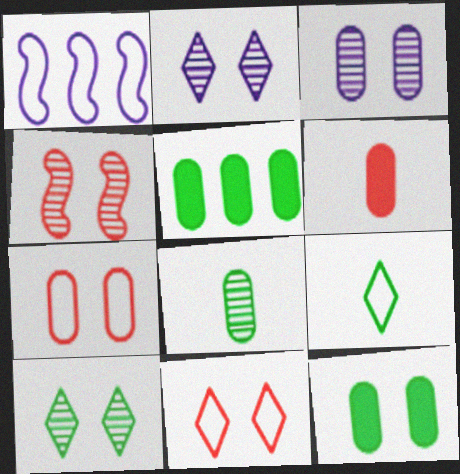[[1, 6, 10], 
[1, 7, 9], 
[3, 4, 10], 
[3, 7, 12]]